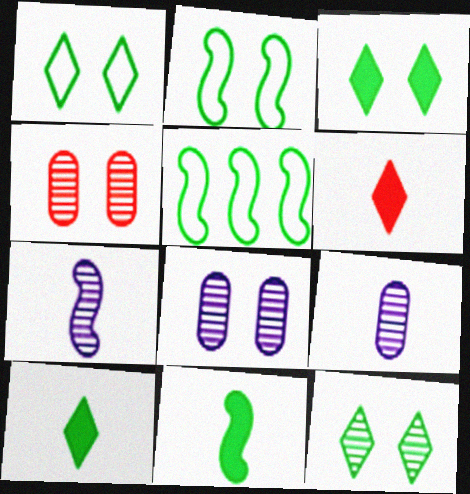[[1, 3, 12], 
[5, 6, 8]]